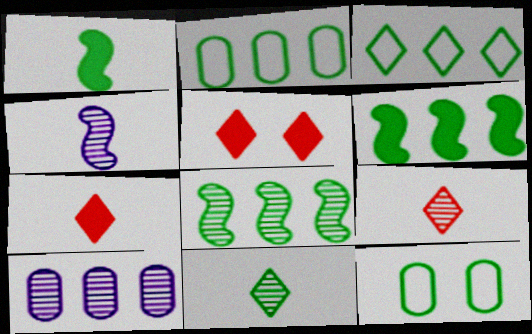[[2, 4, 5], 
[6, 11, 12]]